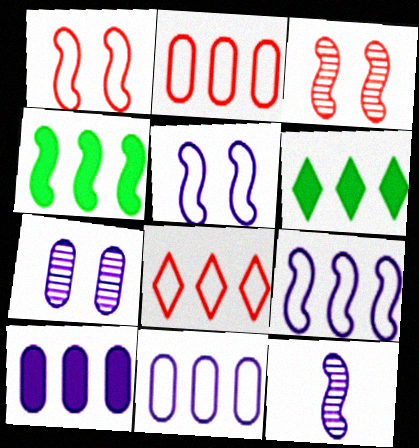[[1, 4, 12]]